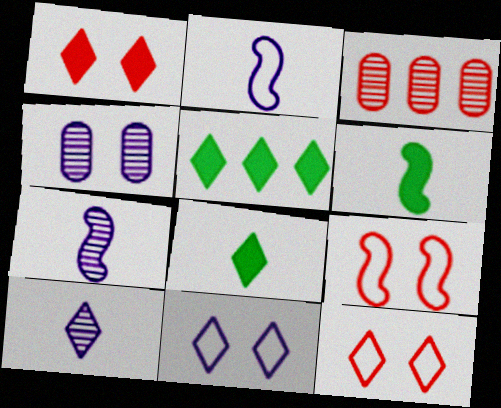[[3, 6, 11], 
[5, 10, 12]]